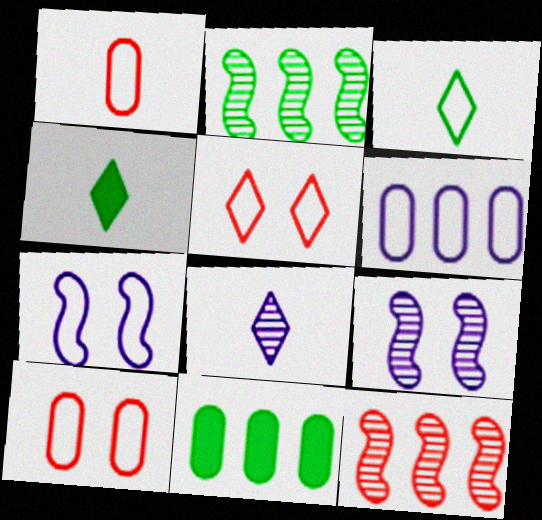[]